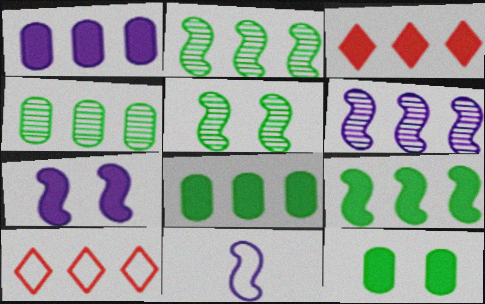[[1, 2, 10], 
[1, 3, 9], 
[6, 7, 11], 
[6, 8, 10]]